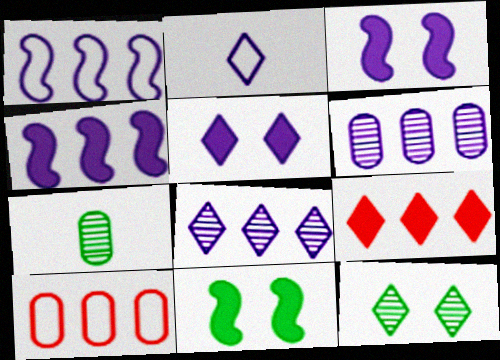[[2, 3, 6], 
[2, 5, 8], 
[2, 9, 12]]